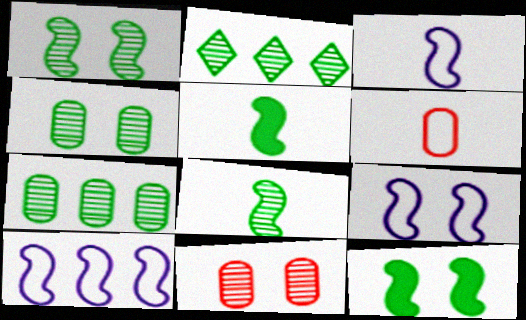[[2, 4, 8], 
[3, 9, 10]]